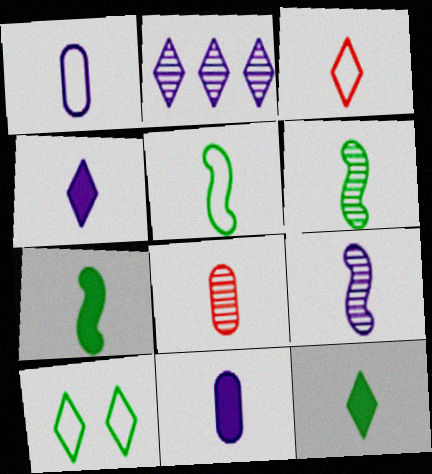[[1, 3, 5], 
[1, 4, 9], 
[3, 6, 11], 
[4, 5, 8], 
[5, 6, 7]]